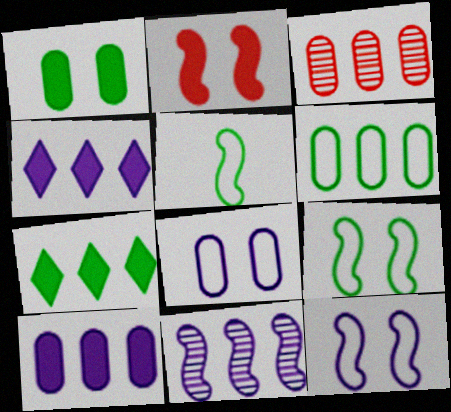[[2, 5, 11], 
[3, 6, 10]]